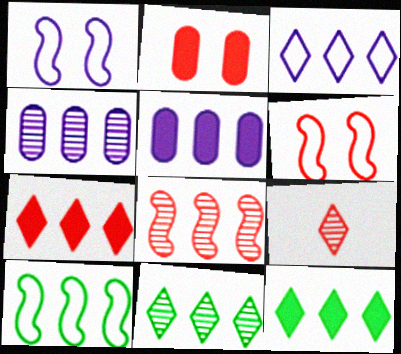[[3, 7, 11], 
[4, 7, 10], 
[4, 8, 11]]